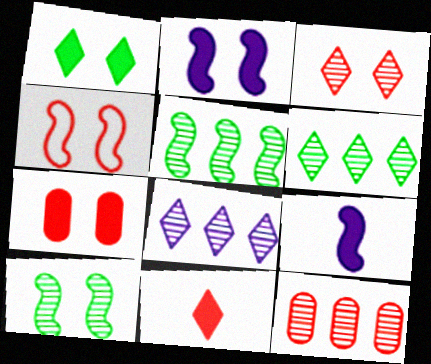[[1, 2, 7], 
[2, 4, 10], 
[3, 4, 7], 
[4, 5, 9], 
[4, 11, 12], 
[5, 8, 12]]